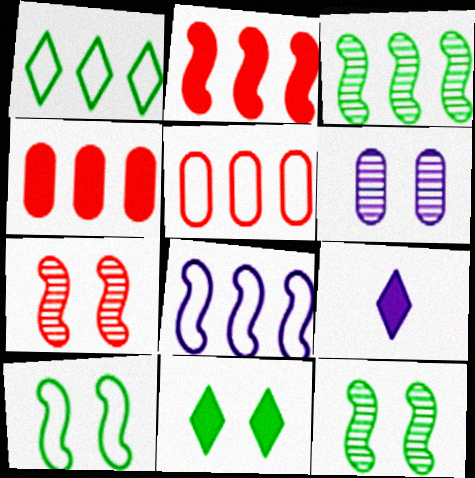[[1, 5, 8], 
[2, 3, 8], 
[5, 9, 12], 
[6, 8, 9]]